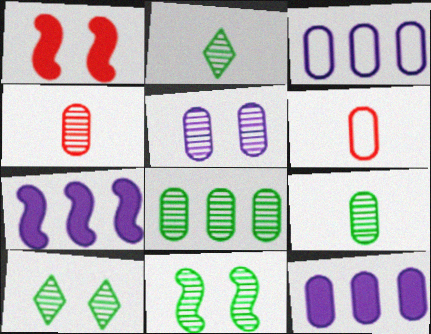[[1, 2, 3], 
[2, 8, 11], 
[4, 5, 8], 
[6, 7, 10]]